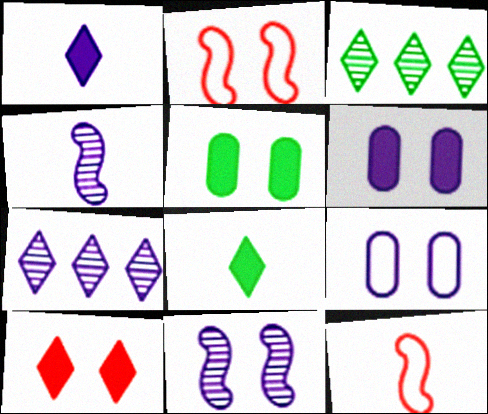[[3, 6, 12], 
[5, 7, 12]]